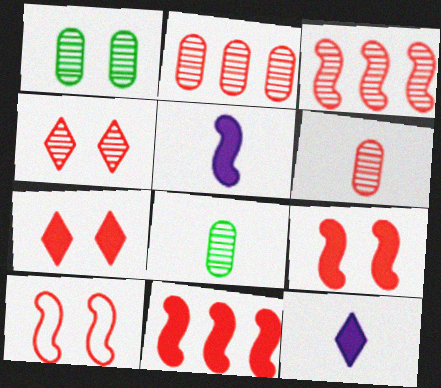[[3, 4, 6]]